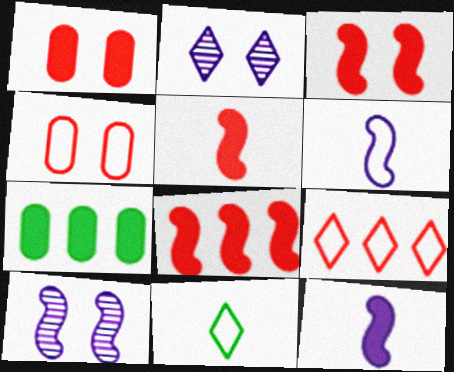[[3, 5, 8]]